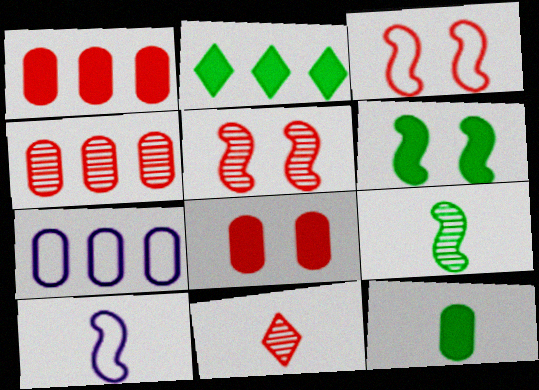[[1, 3, 11], 
[2, 6, 12], 
[4, 5, 11], 
[6, 7, 11], 
[10, 11, 12]]